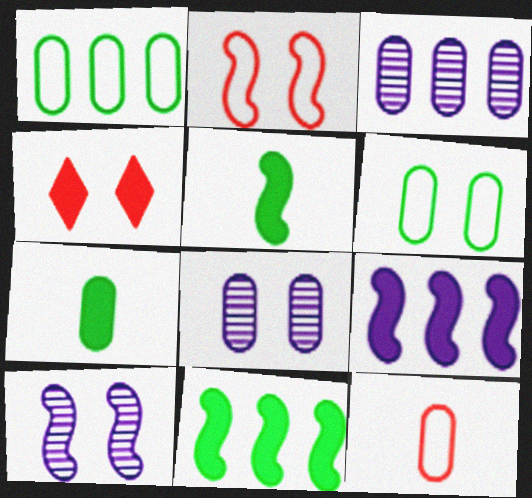[[4, 6, 10], 
[4, 7, 9]]